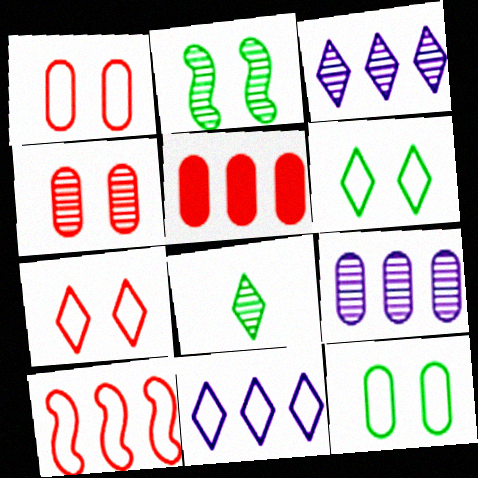[]